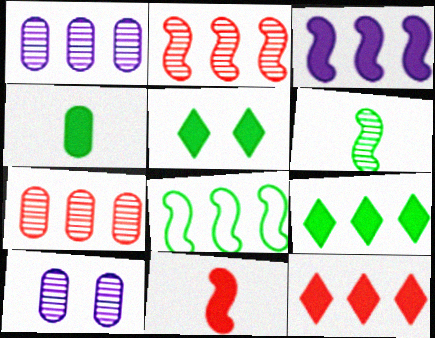[[1, 8, 12], 
[2, 3, 8]]